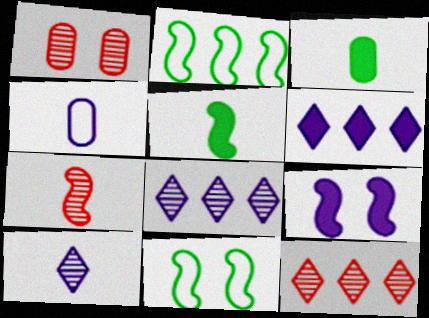[[1, 7, 12], 
[2, 7, 9], 
[4, 8, 9]]